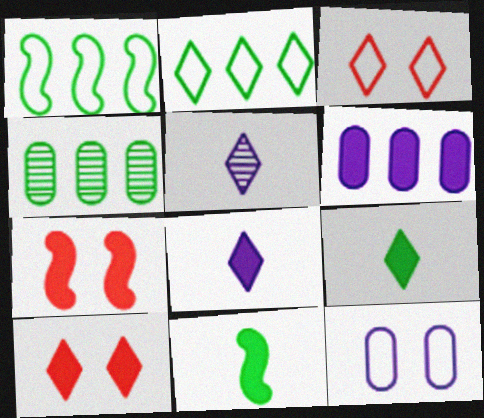[[2, 5, 10], 
[6, 7, 9], 
[6, 10, 11]]